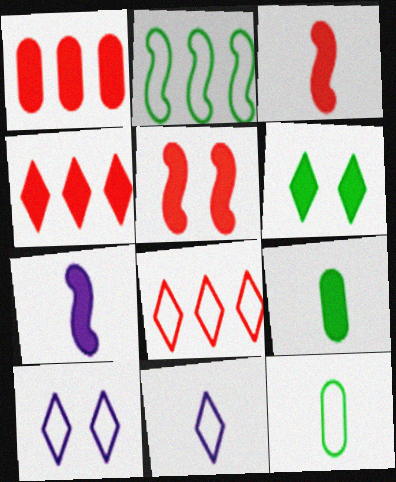[[1, 6, 7]]